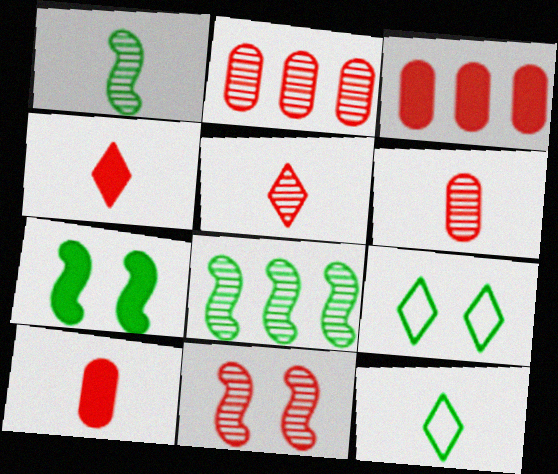[[2, 5, 11]]